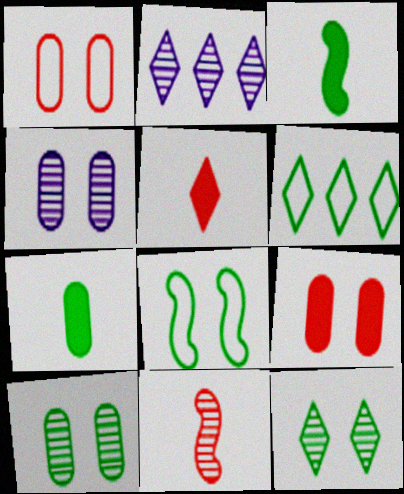[[1, 2, 3], 
[2, 10, 11], 
[3, 6, 10]]